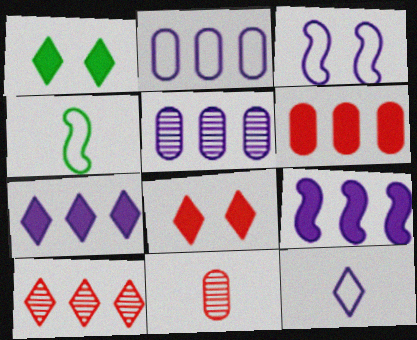[[1, 10, 12], 
[2, 3, 12], 
[4, 5, 8]]